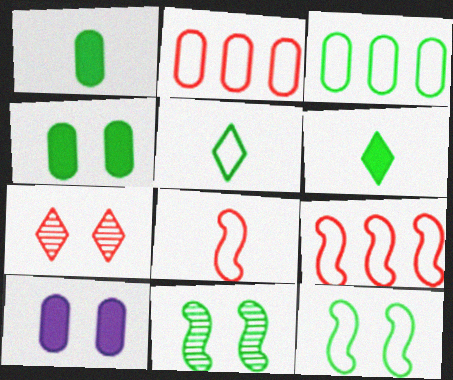[[3, 5, 12], 
[3, 6, 11], 
[7, 10, 12]]